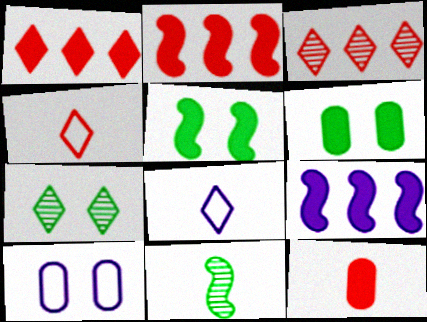[[1, 7, 8], 
[1, 10, 11], 
[8, 11, 12]]